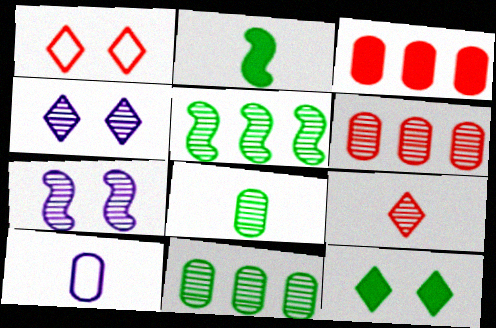[[1, 4, 12], 
[2, 9, 10], 
[7, 9, 11]]